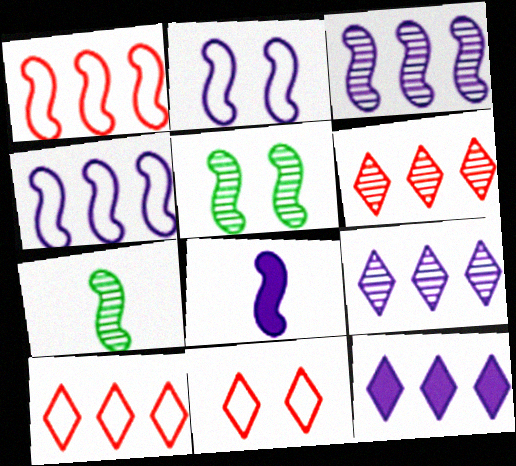[[1, 5, 8], 
[2, 3, 8]]